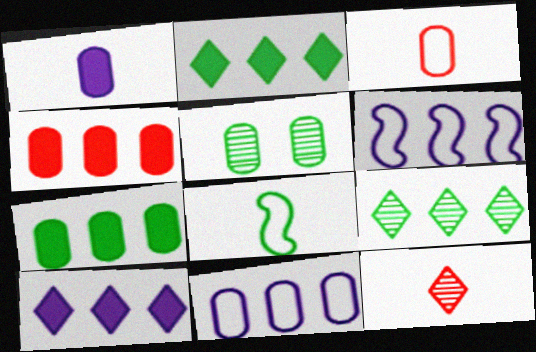[[1, 8, 12], 
[2, 5, 8], 
[4, 6, 9]]